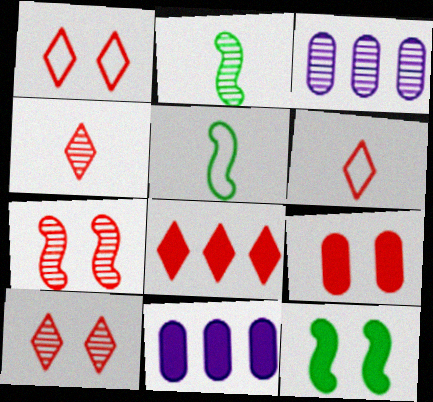[[1, 2, 11], 
[1, 4, 8], 
[1, 7, 9], 
[2, 3, 10], 
[3, 6, 12], 
[5, 10, 11], 
[6, 8, 10]]